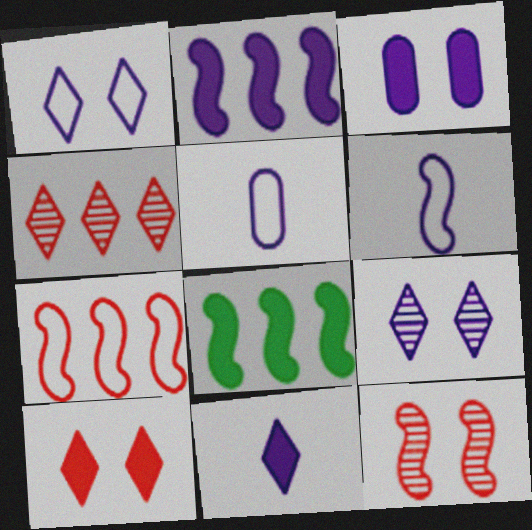[[2, 3, 11], 
[2, 5, 9], 
[6, 8, 12]]